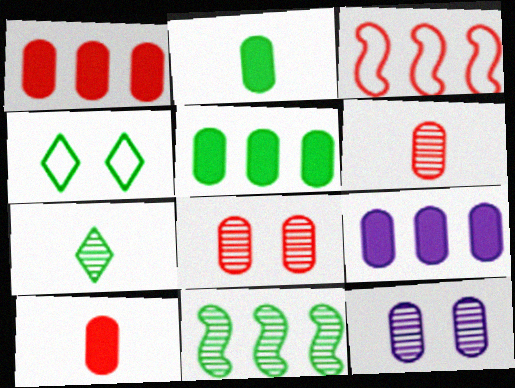[[1, 5, 9], 
[2, 4, 11]]